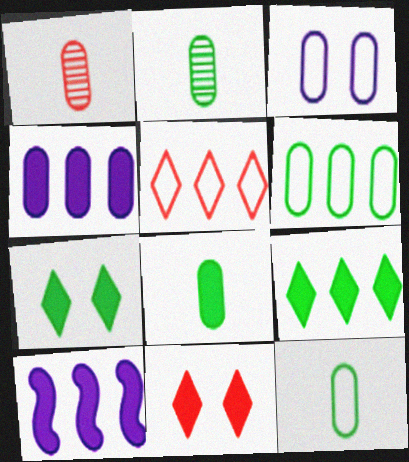[[2, 8, 12], 
[8, 10, 11]]